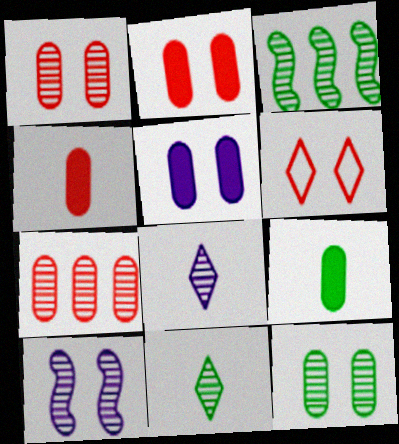[[1, 3, 8], 
[3, 11, 12], 
[7, 10, 11]]